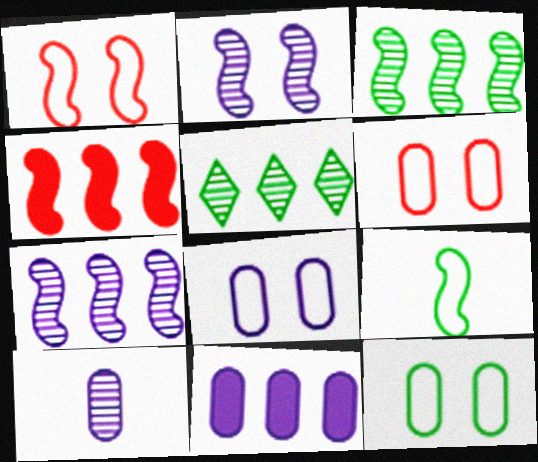[[2, 4, 9], 
[6, 8, 12], 
[8, 10, 11]]